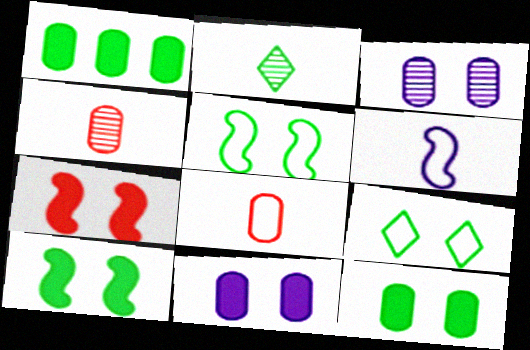[[1, 2, 5], 
[1, 3, 8], 
[3, 7, 9]]